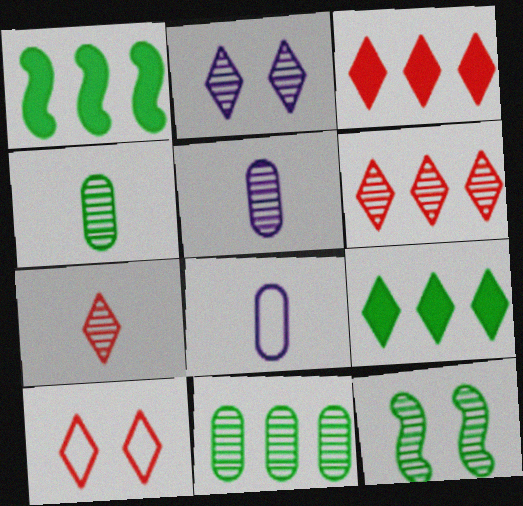[[1, 5, 10], 
[3, 7, 10], 
[3, 8, 12], 
[5, 6, 12]]